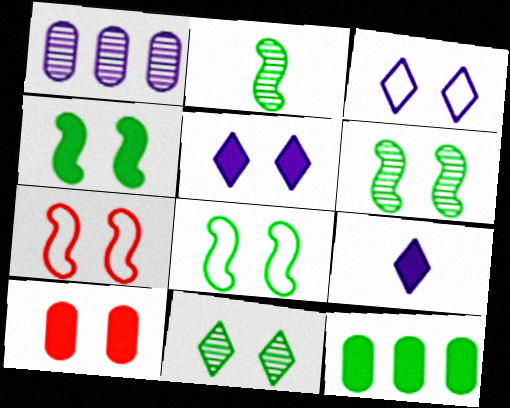[[3, 6, 10], 
[4, 5, 10], 
[4, 6, 8]]